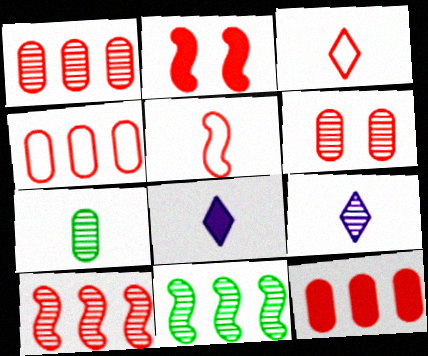[[1, 2, 3], 
[1, 4, 12], 
[2, 5, 10], 
[5, 7, 8], 
[6, 9, 11]]